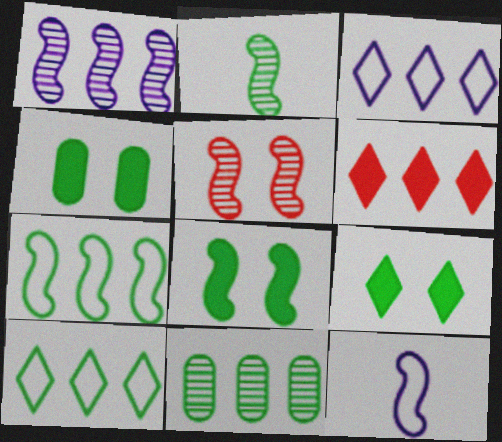[[1, 2, 5], 
[2, 4, 10], 
[2, 7, 8], 
[4, 8, 9]]